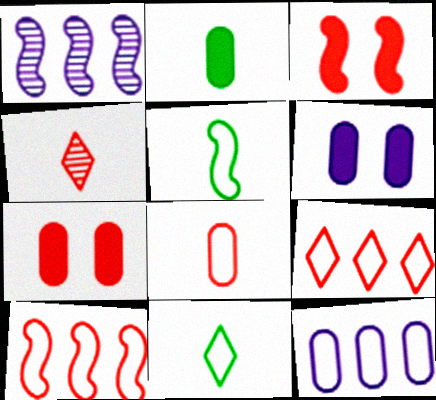[[1, 3, 5], 
[1, 7, 11], 
[4, 7, 10]]